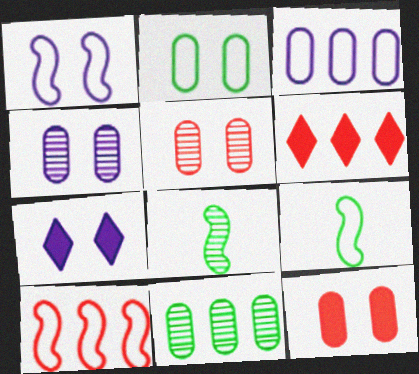[[1, 4, 7], 
[1, 9, 10], 
[2, 4, 12], 
[4, 6, 9]]